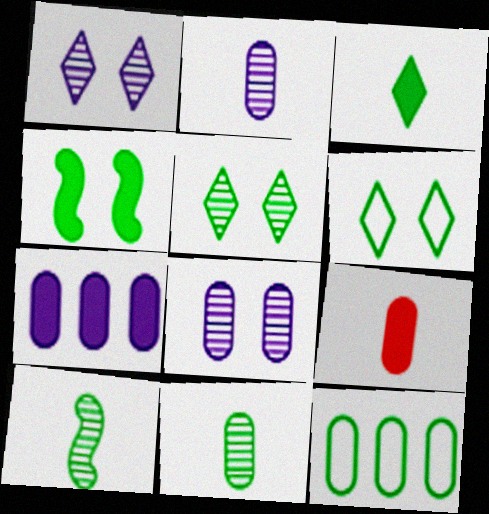[[8, 9, 12]]